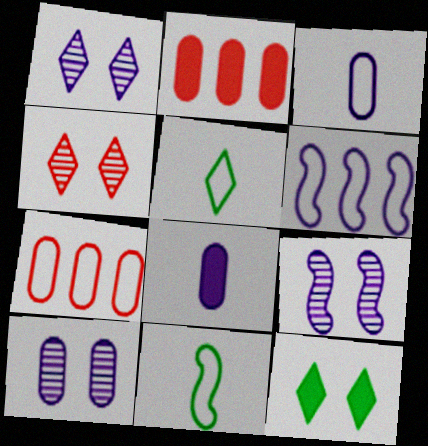[[1, 2, 11], 
[1, 6, 8], 
[1, 9, 10], 
[2, 5, 9]]